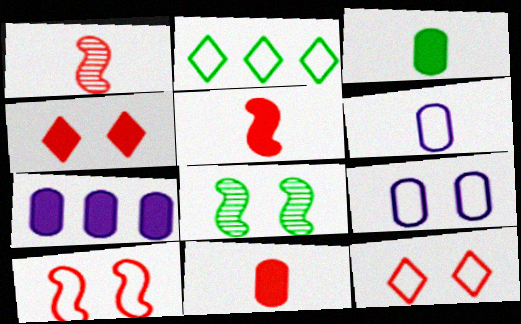[[2, 3, 8], 
[2, 6, 10], 
[4, 8, 9]]